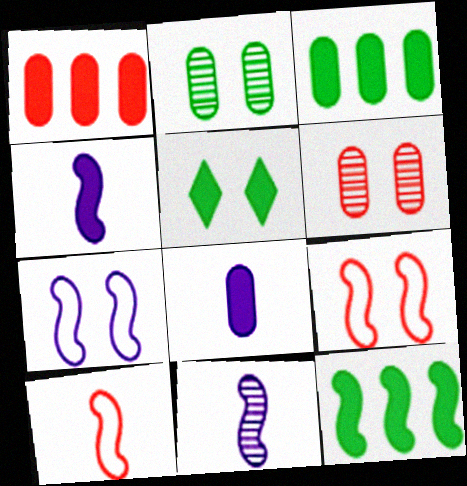[[1, 4, 5], 
[5, 6, 7], 
[9, 11, 12]]